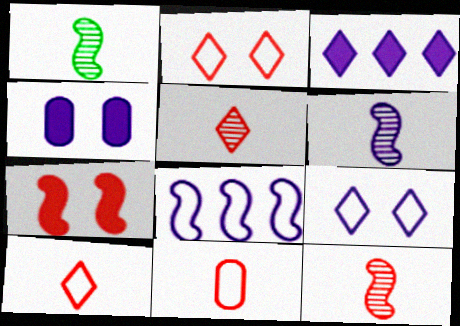[[1, 6, 12], 
[1, 7, 8]]